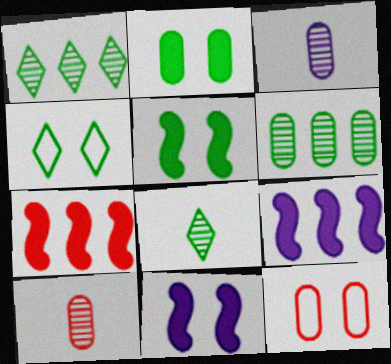[[3, 4, 7], 
[4, 9, 10], 
[8, 9, 12]]